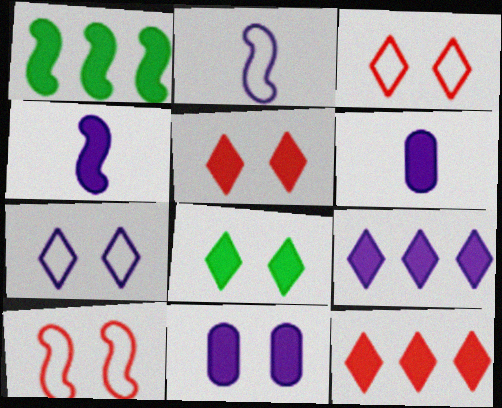[[1, 5, 6], 
[4, 9, 11]]